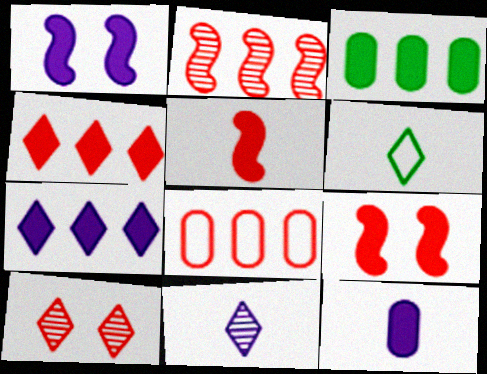[[1, 7, 12], 
[2, 4, 8], 
[5, 8, 10], 
[6, 7, 10]]